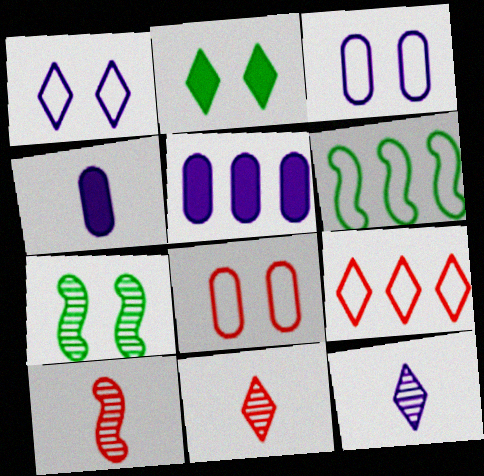[[2, 9, 12], 
[4, 7, 9]]